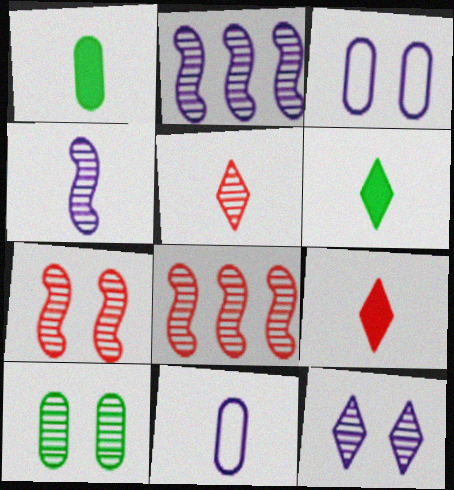[[2, 5, 10], 
[3, 6, 8], 
[7, 10, 12]]